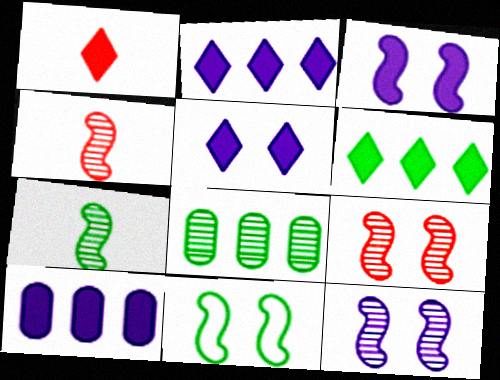[[1, 5, 6], 
[3, 9, 11]]